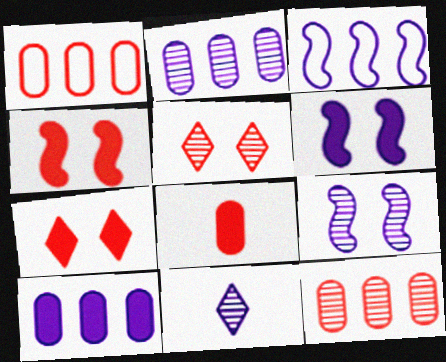[[2, 9, 11]]